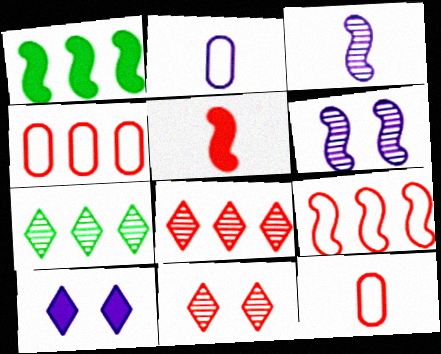[[1, 2, 11], 
[4, 5, 11]]